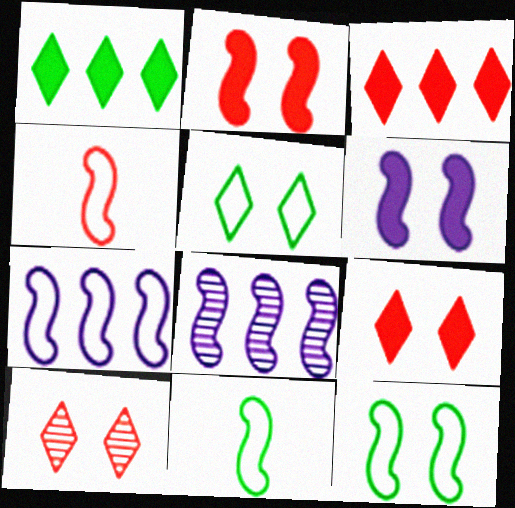[[2, 8, 11], 
[4, 7, 12]]